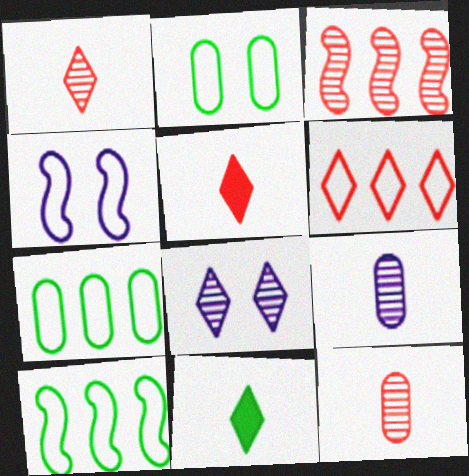[[6, 8, 11]]